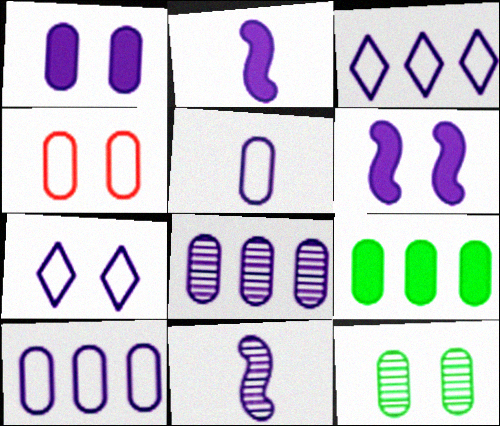[[1, 3, 11], 
[1, 4, 12], 
[1, 5, 8], 
[2, 7, 8]]